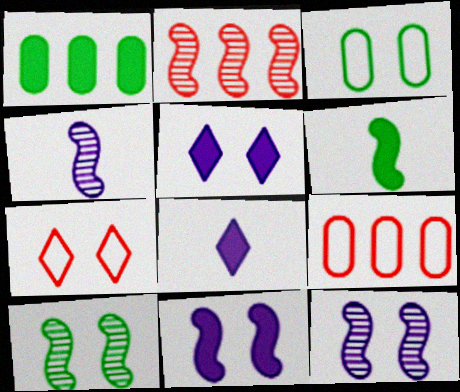[[1, 4, 7], 
[2, 3, 8], 
[2, 4, 10], 
[8, 9, 10]]